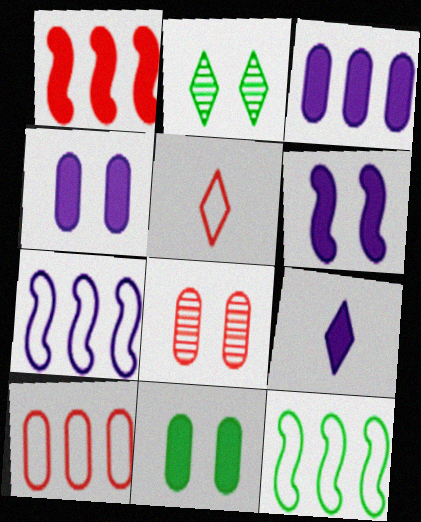[[1, 5, 8], 
[1, 9, 11], 
[3, 6, 9], 
[8, 9, 12]]